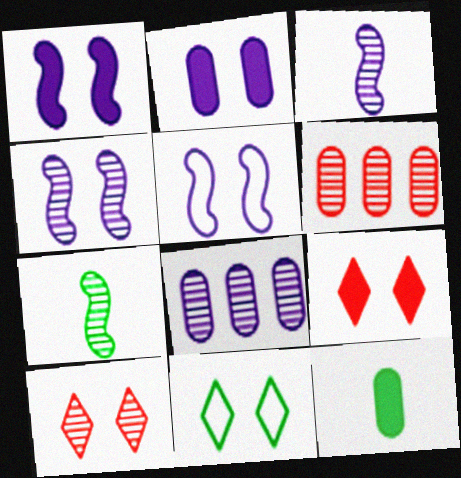[[1, 4, 5], 
[7, 8, 10]]